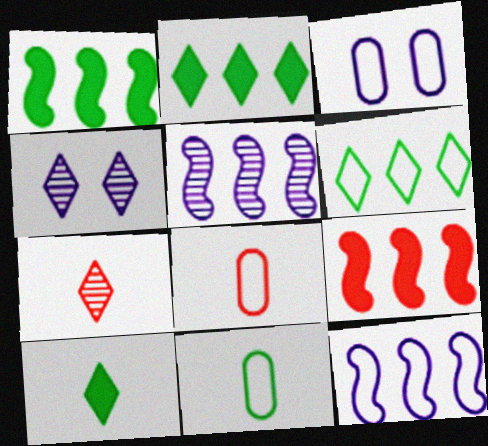[[1, 3, 7], 
[1, 4, 8], 
[4, 9, 11]]